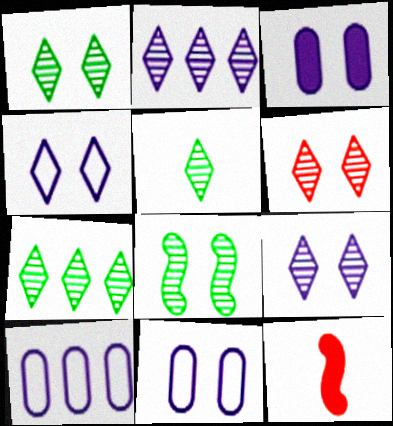[[1, 5, 7], 
[1, 6, 9], 
[1, 10, 12], 
[2, 5, 6], 
[7, 11, 12]]